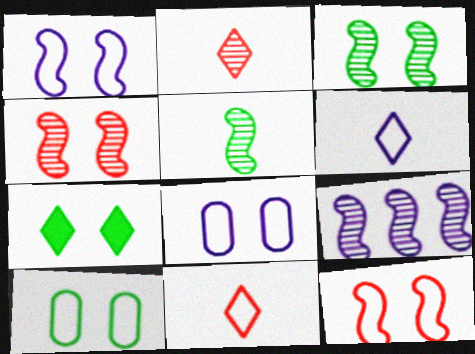[[3, 7, 10], 
[4, 5, 9], 
[4, 7, 8]]